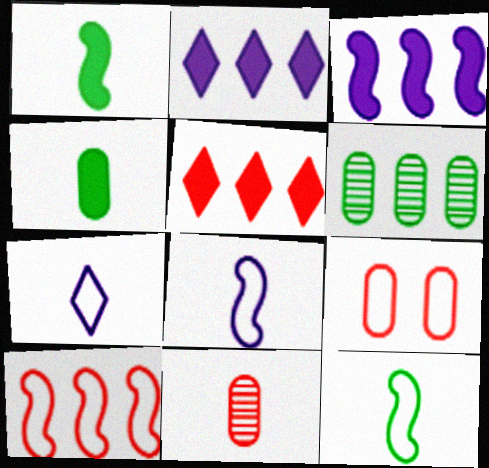[[1, 7, 11], 
[2, 6, 10]]